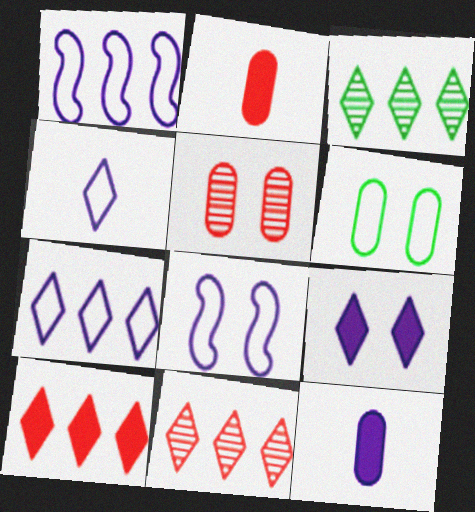[[2, 3, 8], 
[3, 7, 10]]